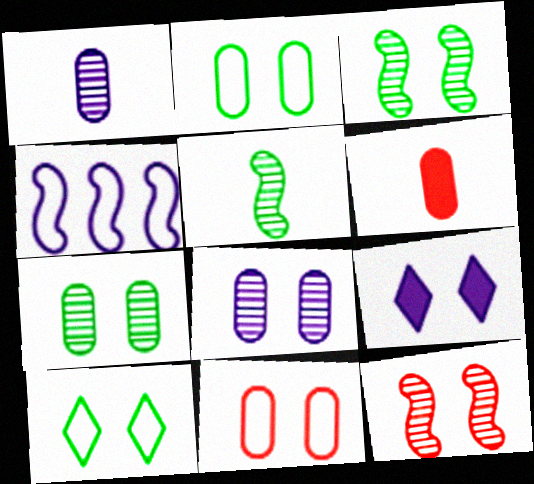[[1, 4, 9], 
[2, 9, 12], 
[3, 9, 11]]